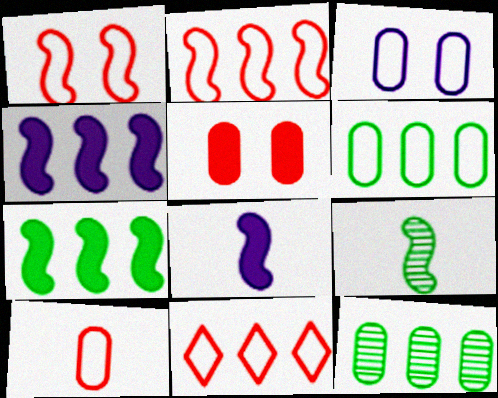[[1, 4, 9], 
[1, 10, 11], 
[3, 6, 10], 
[4, 11, 12]]